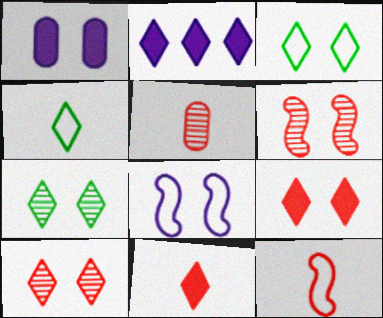[[1, 3, 6], 
[2, 4, 10], 
[5, 11, 12]]